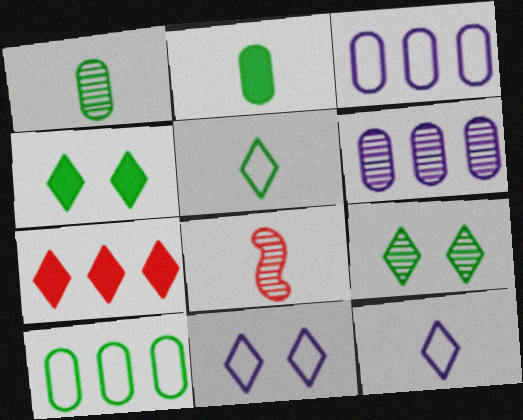[[2, 8, 12], 
[3, 4, 8], 
[6, 8, 9], 
[7, 9, 12]]